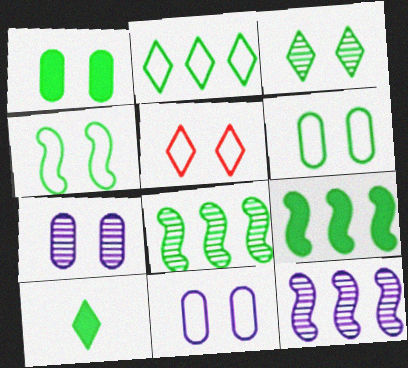[[1, 3, 4], 
[1, 9, 10], 
[2, 3, 10], 
[4, 5, 11], 
[6, 8, 10]]